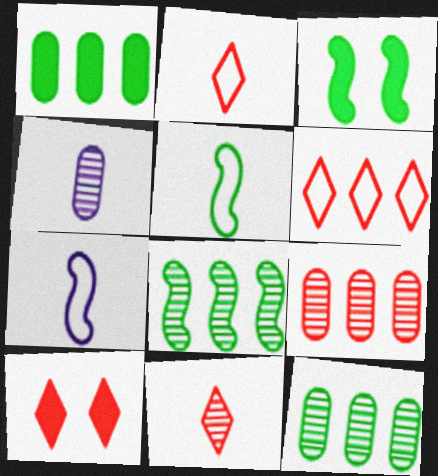[[3, 4, 6], 
[3, 5, 8], 
[6, 10, 11], 
[7, 10, 12]]